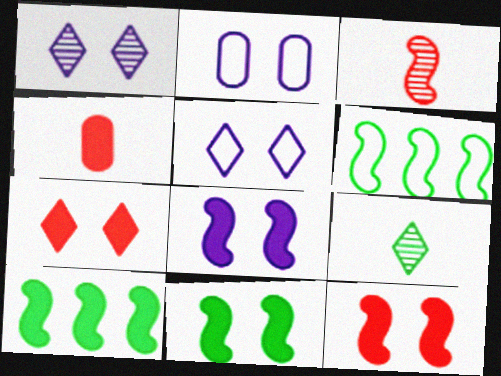[[1, 2, 8], 
[1, 4, 6], 
[3, 6, 8], 
[8, 11, 12]]